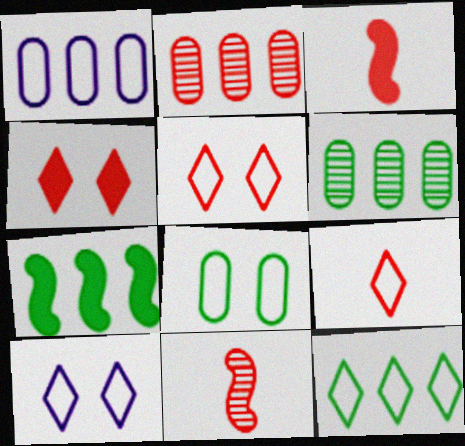[[2, 3, 5], 
[3, 6, 10], 
[6, 7, 12], 
[9, 10, 12]]